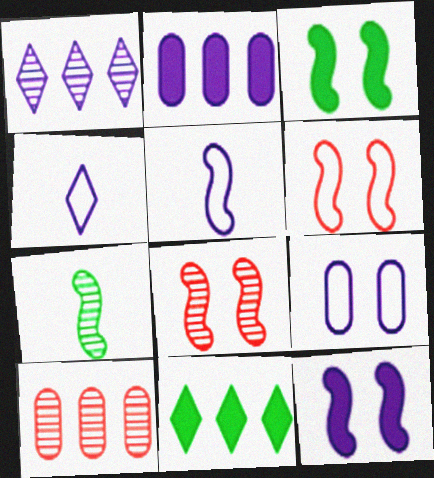[[3, 4, 10]]